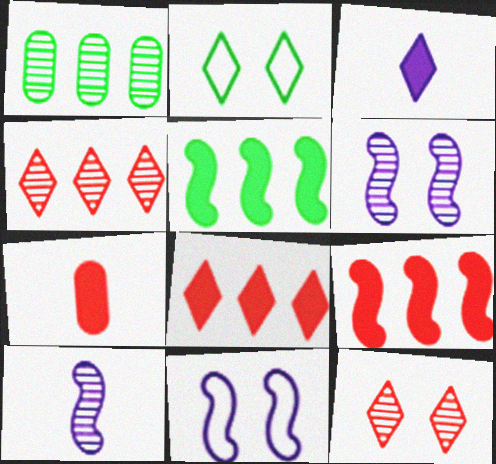[[1, 10, 12], 
[2, 3, 4]]